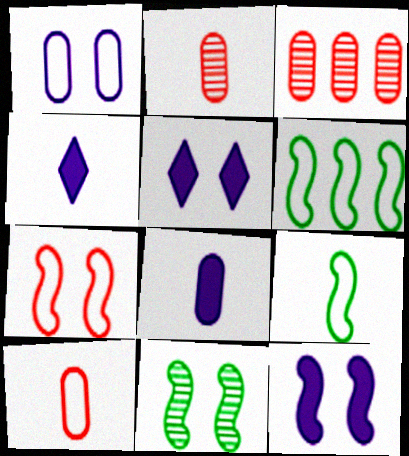[[2, 4, 9], 
[2, 5, 6], 
[3, 5, 9], 
[7, 11, 12]]